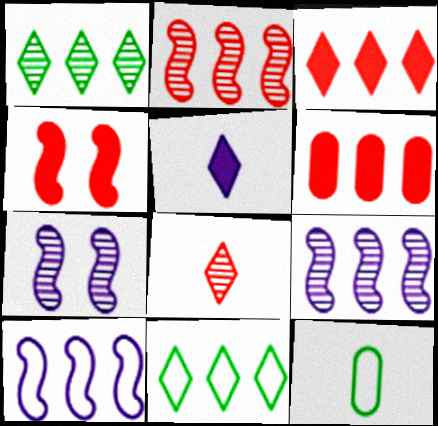[[1, 6, 10], 
[3, 7, 12], 
[6, 9, 11]]